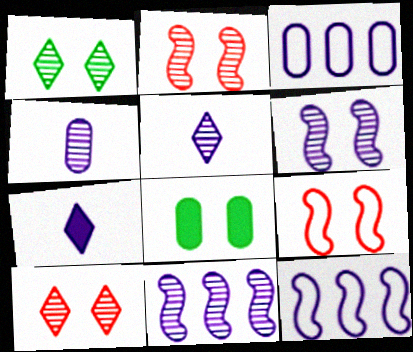[[3, 6, 7]]